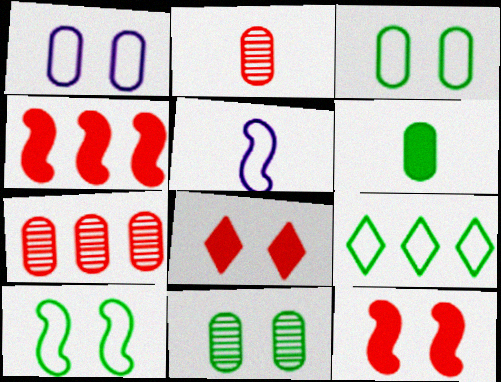[[1, 6, 7]]